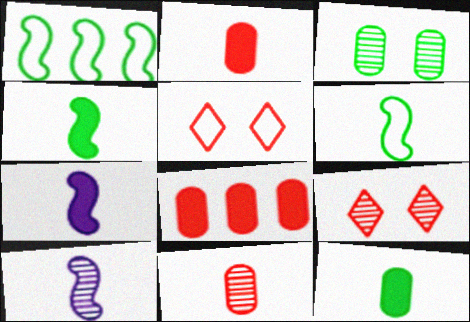[]